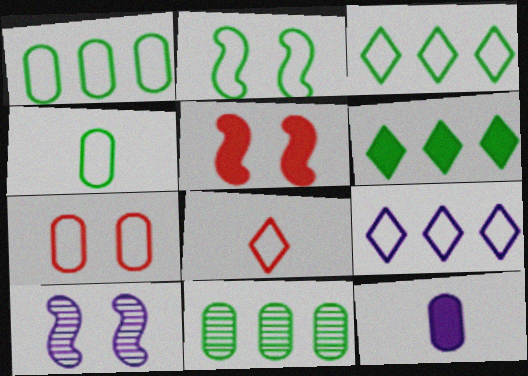[[2, 3, 4], 
[2, 5, 10], 
[5, 6, 12], 
[7, 11, 12], 
[9, 10, 12]]